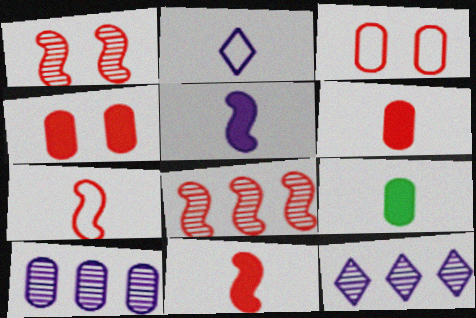[[3, 9, 10]]